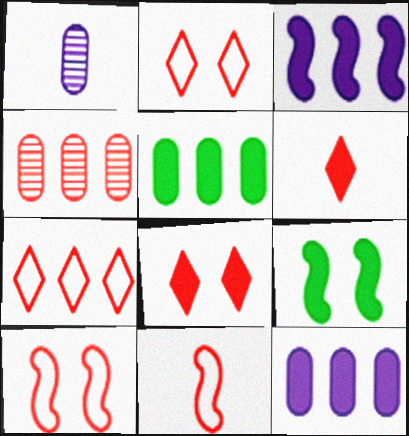[[1, 7, 9], 
[4, 6, 10], 
[4, 8, 11], 
[6, 9, 12]]